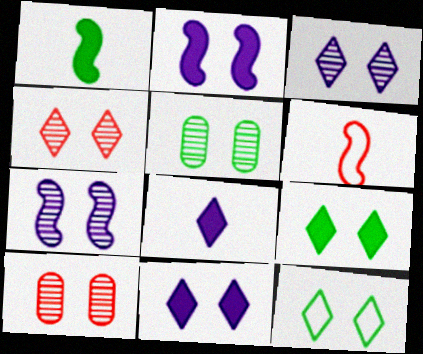[[2, 10, 12], 
[4, 5, 7], 
[4, 11, 12]]